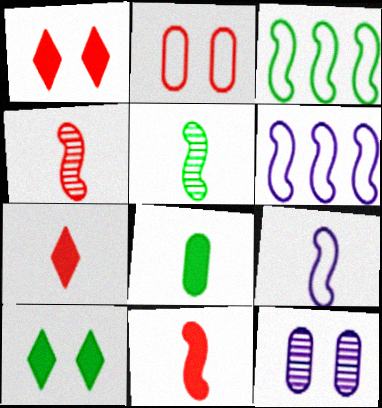[[3, 7, 12], 
[5, 9, 11]]